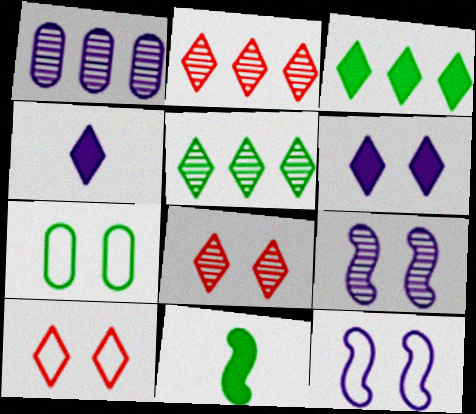[[1, 4, 12], 
[1, 10, 11], 
[4, 5, 10], 
[5, 7, 11], 
[7, 10, 12]]